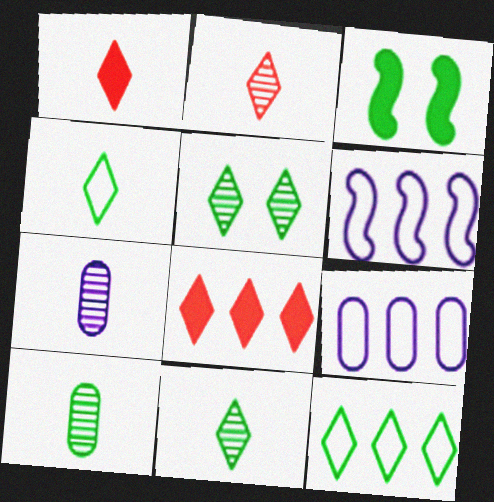[[2, 3, 9], 
[3, 10, 12]]